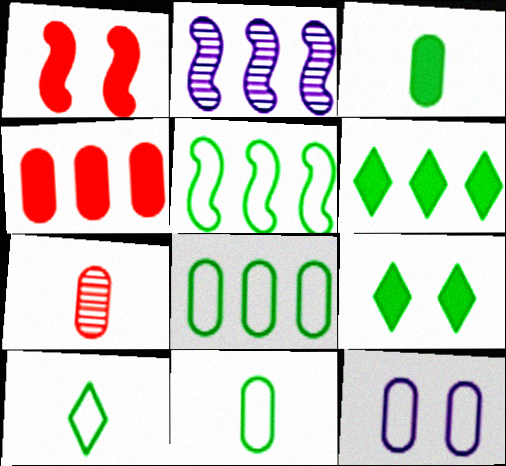[]